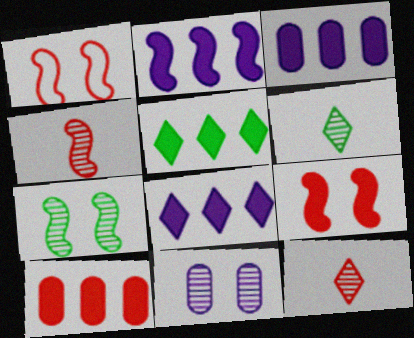[[1, 3, 6], 
[1, 10, 12], 
[2, 3, 8], 
[2, 5, 10]]